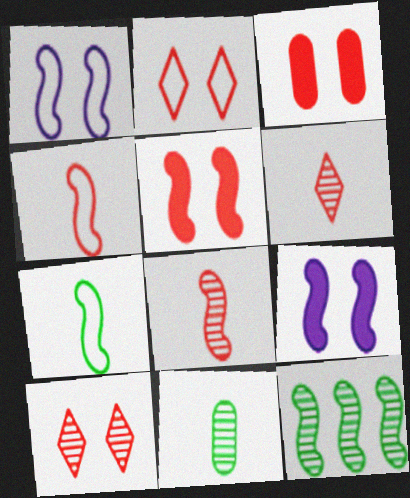[[4, 9, 12]]